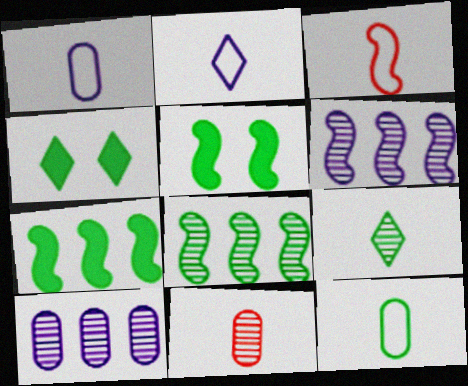[[2, 3, 12], 
[3, 4, 10], 
[3, 5, 6], 
[4, 8, 12]]